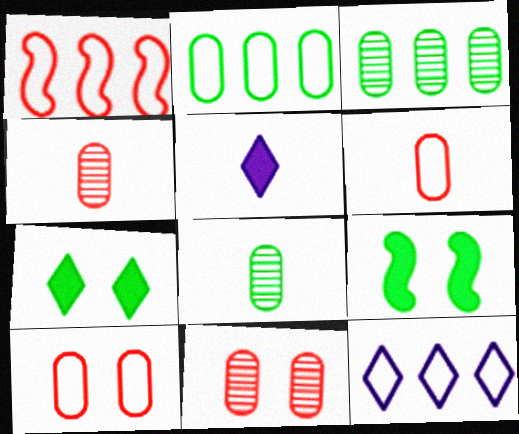[[1, 2, 12], 
[4, 9, 12]]